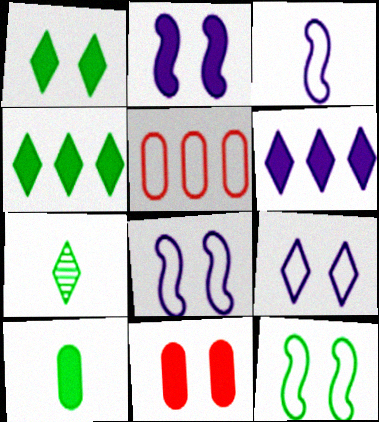[[1, 2, 11], 
[2, 5, 7]]